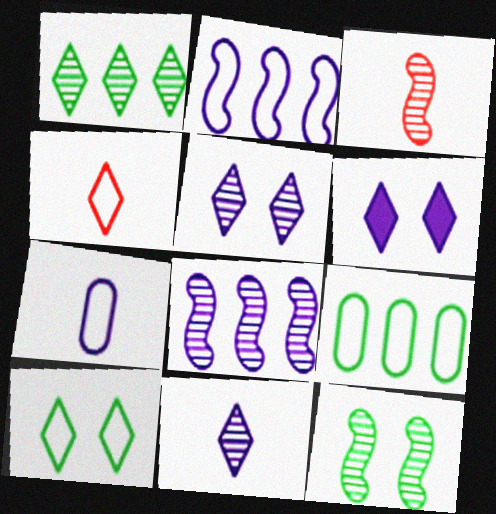[[1, 4, 6], 
[3, 6, 9], 
[3, 8, 12], 
[6, 7, 8]]